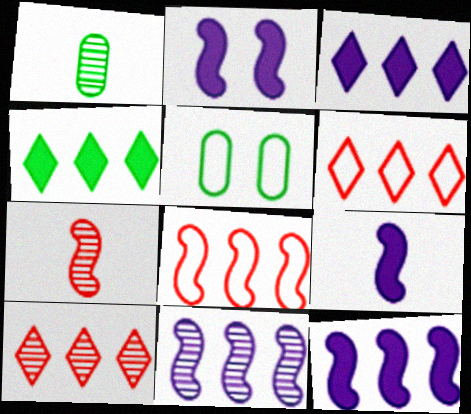[[1, 2, 6], 
[2, 9, 12], 
[3, 5, 7], 
[5, 9, 10]]